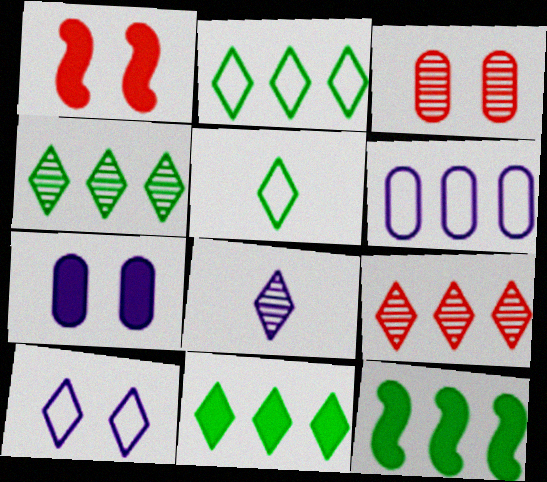[[2, 4, 11], 
[6, 9, 12]]